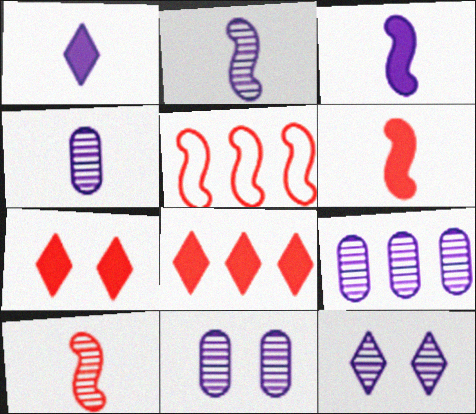[[2, 9, 12], 
[4, 9, 11]]